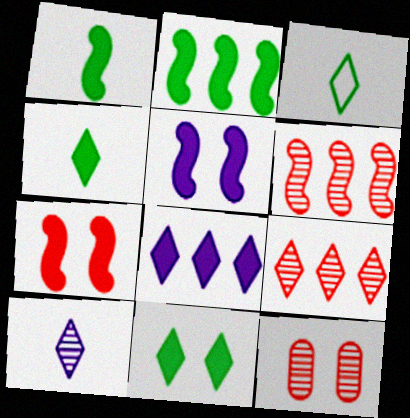[]